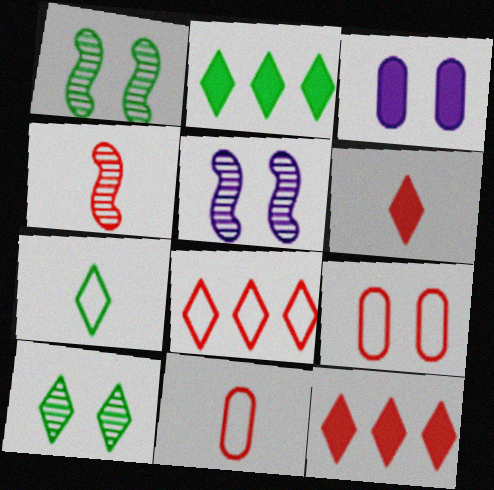[[2, 5, 11], 
[2, 7, 10], 
[4, 6, 11], 
[4, 9, 12]]